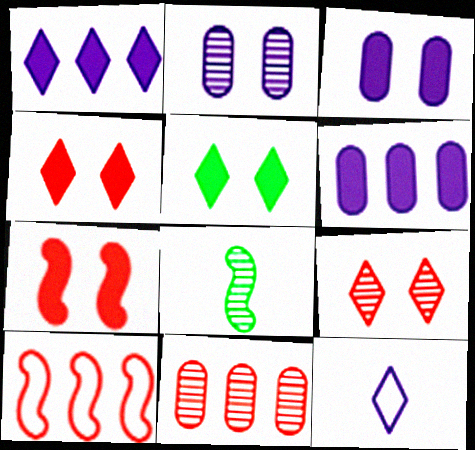[[3, 5, 7]]